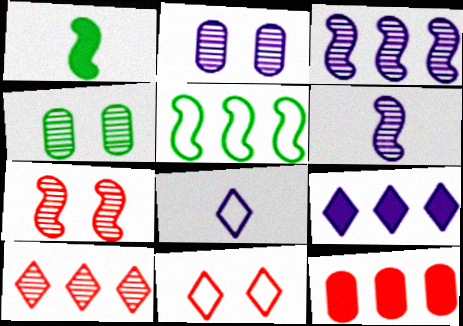[[4, 6, 10]]